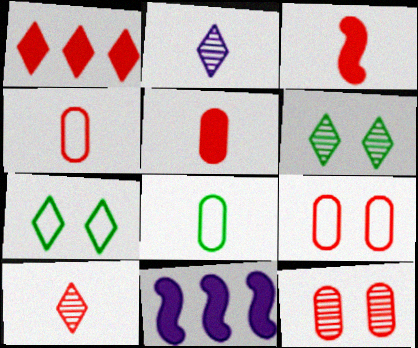[[1, 2, 7], 
[2, 3, 8], 
[3, 4, 10], 
[4, 6, 11]]